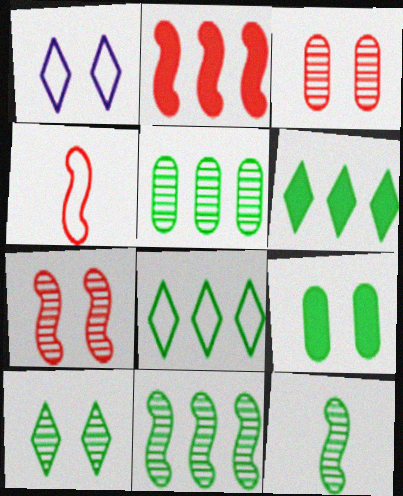[[1, 7, 9], 
[2, 4, 7], 
[5, 10, 12], 
[8, 9, 12]]